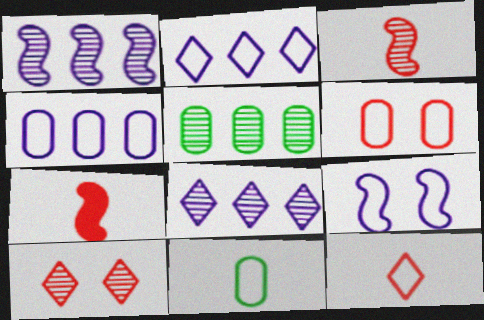[[4, 6, 11]]